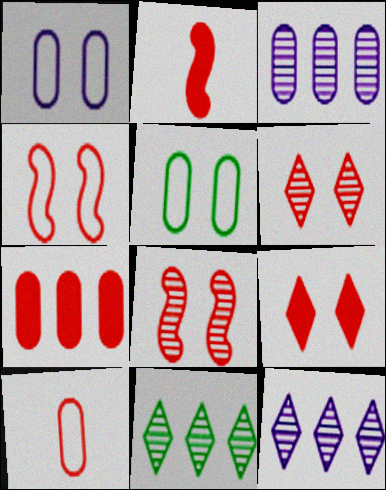[[1, 2, 11], 
[2, 5, 12], 
[2, 7, 9]]